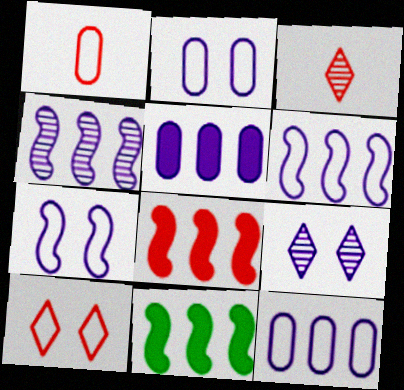[[1, 9, 11], 
[2, 3, 11]]